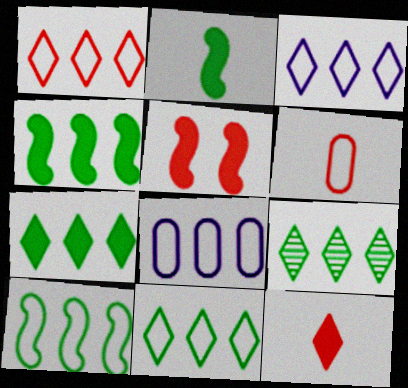[[1, 3, 11], 
[1, 8, 10], 
[7, 9, 11]]